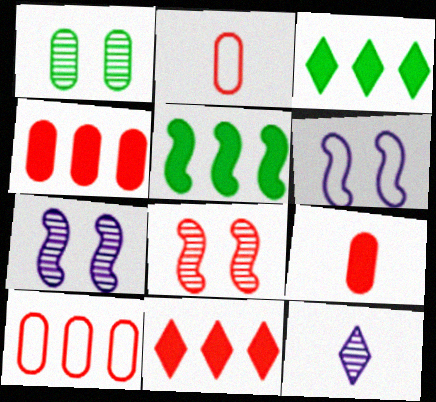[[2, 3, 7], 
[2, 8, 11]]